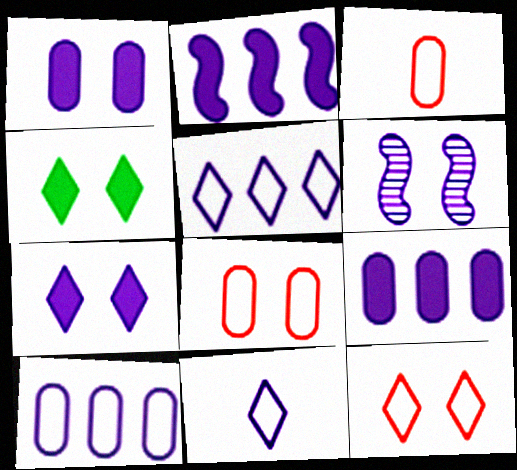[[4, 6, 8], 
[6, 9, 11]]